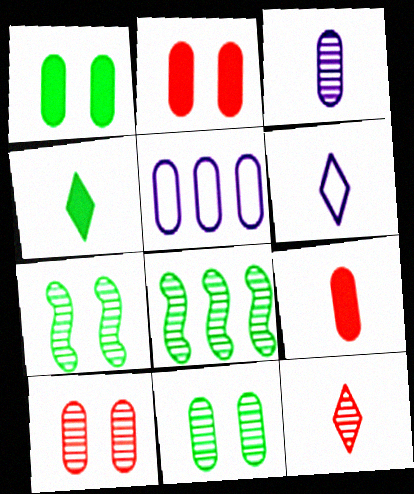[[2, 6, 8], 
[4, 6, 12], 
[5, 9, 11]]